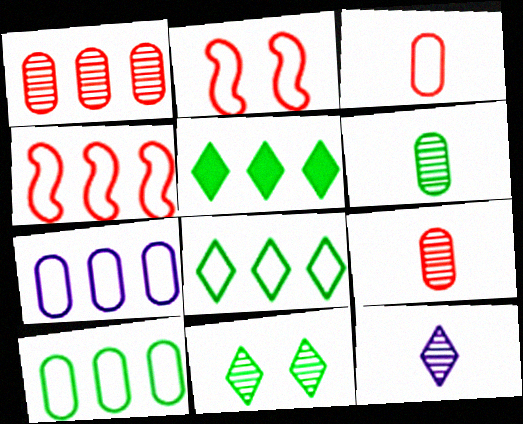[[4, 7, 8]]